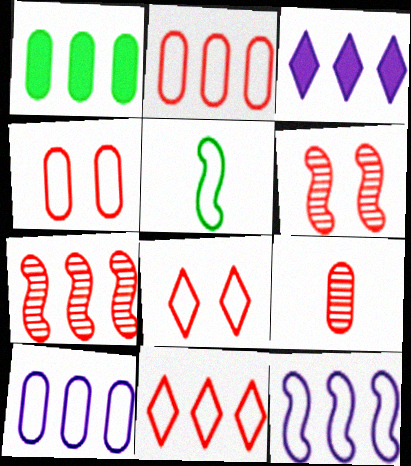[[5, 8, 10]]